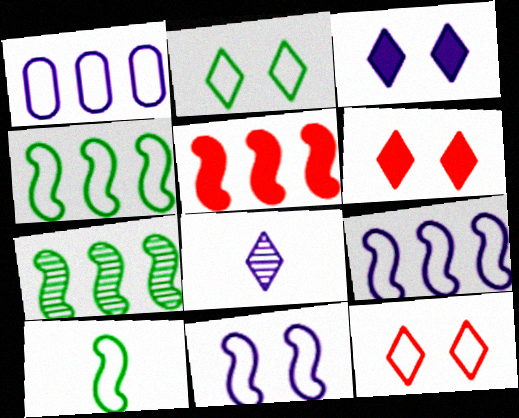[[1, 10, 12], 
[5, 7, 9]]